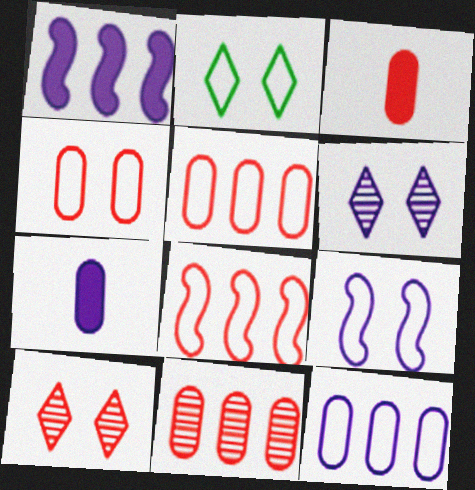[[2, 4, 9], 
[3, 4, 11], 
[3, 8, 10]]